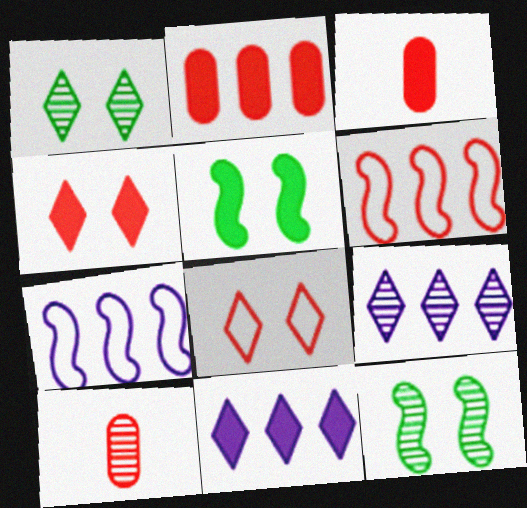[[1, 3, 7], 
[3, 5, 11], 
[4, 6, 10], 
[9, 10, 12]]